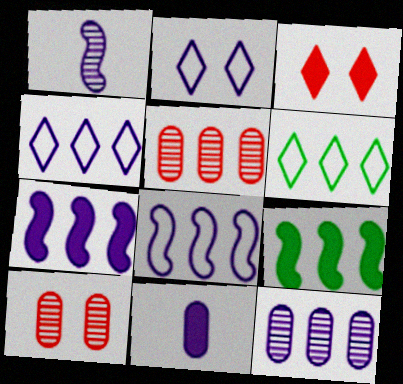[[3, 9, 11], 
[4, 5, 9], 
[4, 7, 12], 
[5, 6, 7]]